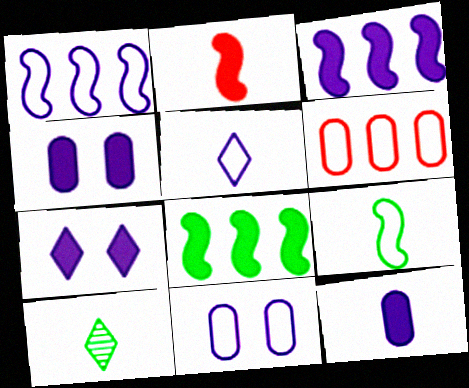[[1, 5, 11], 
[3, 7, 12]]